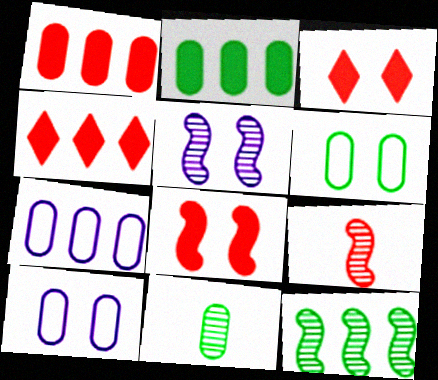[[1, 10, 11], 
[2, 6, 11], 
[3, 5, 6], 
[4, 7, 12], 
[5, 9, 12]]